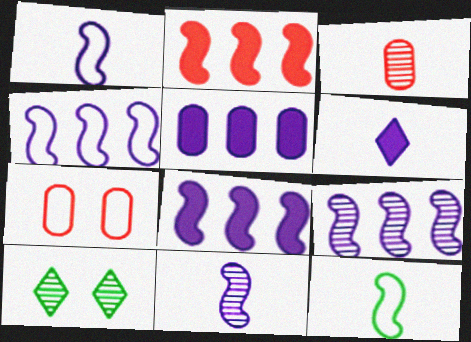[[3, 6, 12], 
[3, 9, 10], 
[4, 8, 9]]